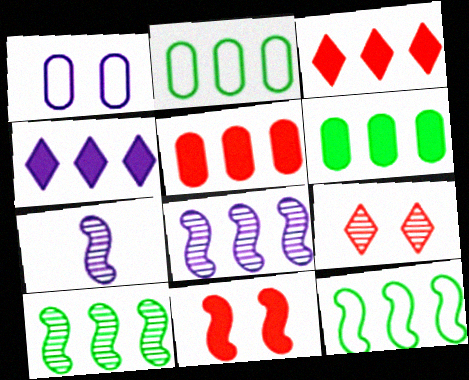[[1, 4, 7], 
[2, 3, 8], 
[7, 11, 12]]